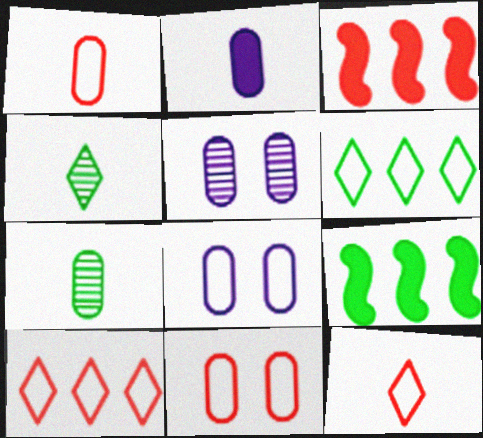[[1, 2, 7], 
[3, 4, 8], 
[5, 9, 12]]